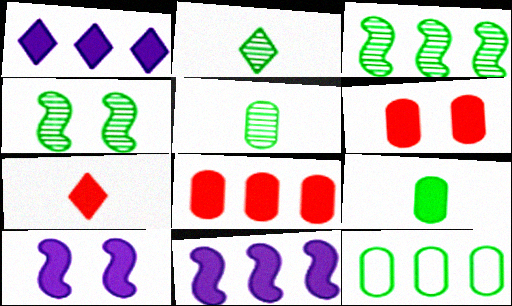[]